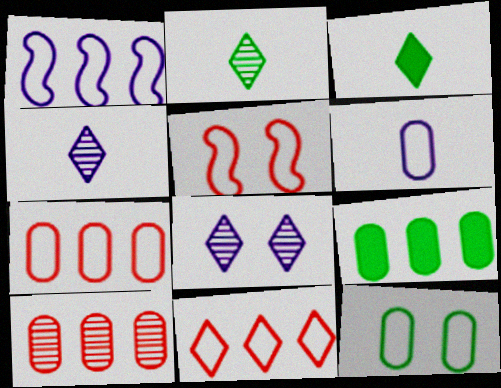[[3, 8, 11], 
[4, 5, 9], 
[6, 7, 12]]